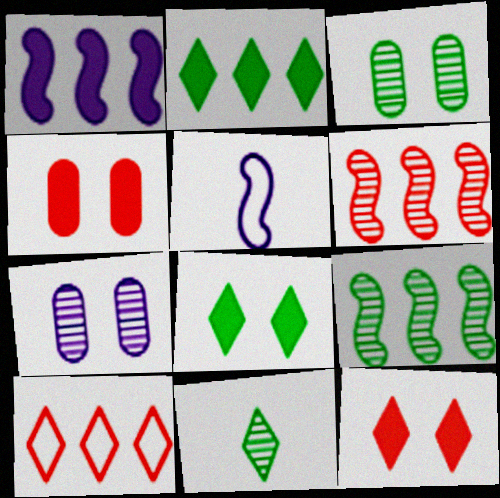[[3, 9, 11], 
[6, 7, 11]]